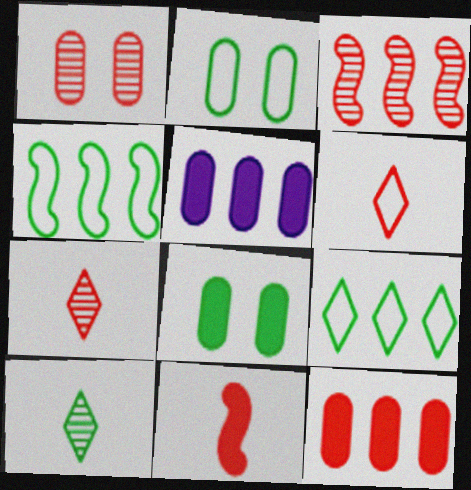[[1, 3, 7], 
[3, 5, 9], 
[4, 8, 10]]